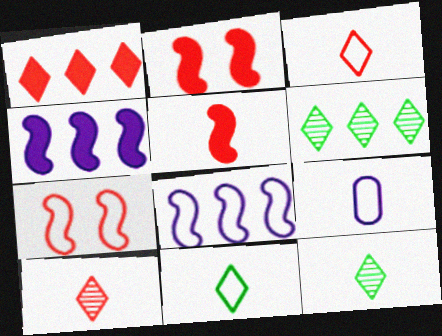[[2, 6, 9], 
[5, 9, 12]]